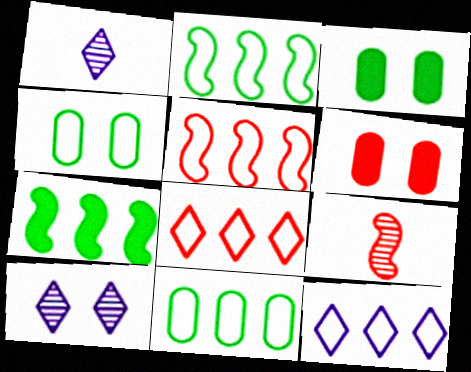[[1, 2, 6], 
[1, 3, 5], 
[3, 9, 12], 
[5, 11, 12], 
[6, 8, 9]]